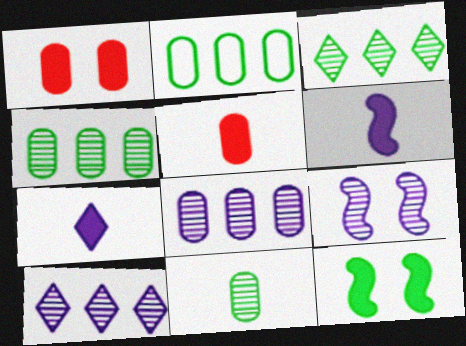[]